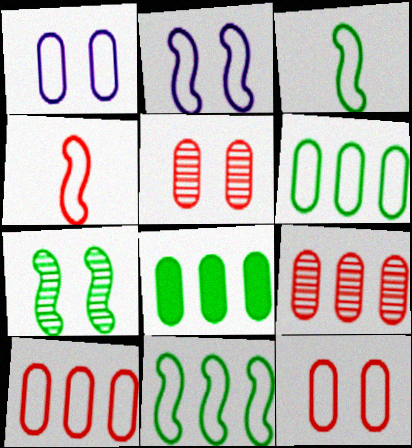[[2, 4, 11]]